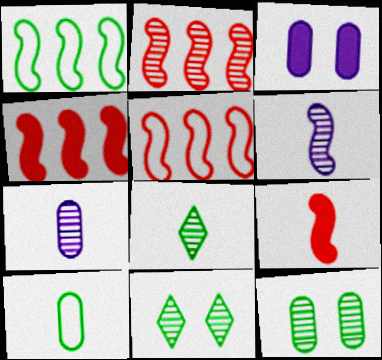[[2, 4, 5], 
[2, 7, 11], 
[3, 5, 8]]